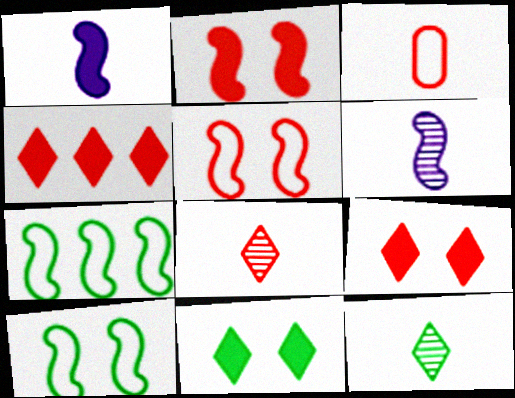[[1, 3, 12], 
[2, 6, 7]]